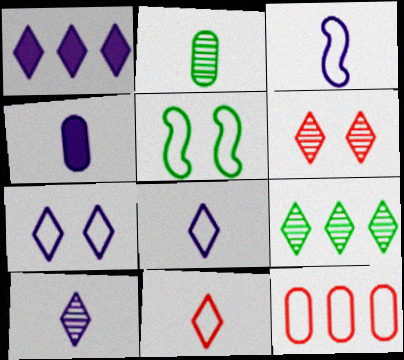[[1, 7, 10], 
[3, 4, 10], 
[5, 8, 12], 
[6, 9, 10]]